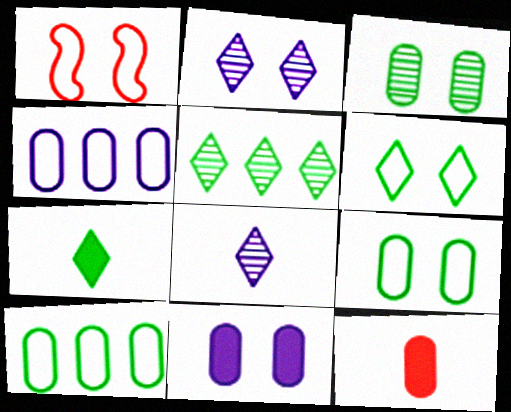[[3, 4, 12], 
[5, 6, 7]]